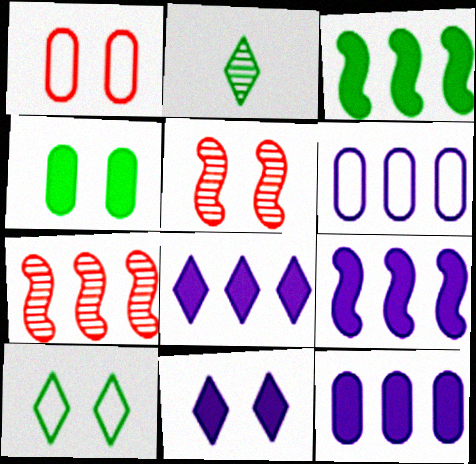[[1, 2, 9], 
[8, 9, 12]]